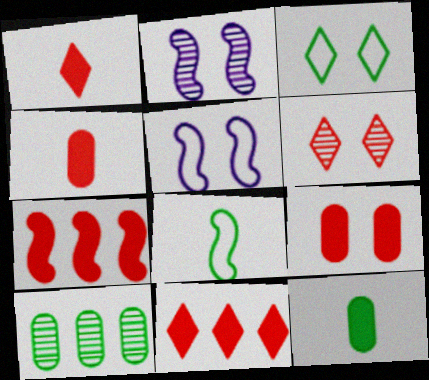[[1, 5, 10], 
[1, 7, 9], 
[2, 3, 9], 
[2, 7, 8]]